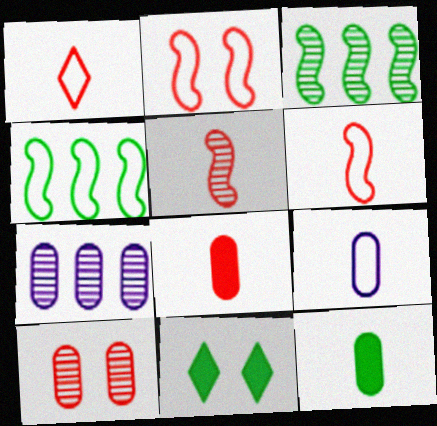[[1, 5, 8], 
[6, 7, 11]]